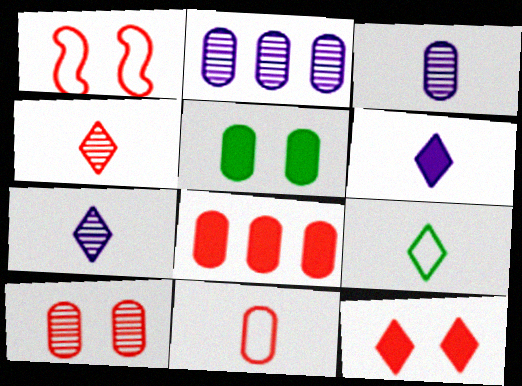[[1, 4, 8], 
[1, 10, 12], 
[2, 5, 11], 
[4, 6, 9], 
[8, 10, 11]]